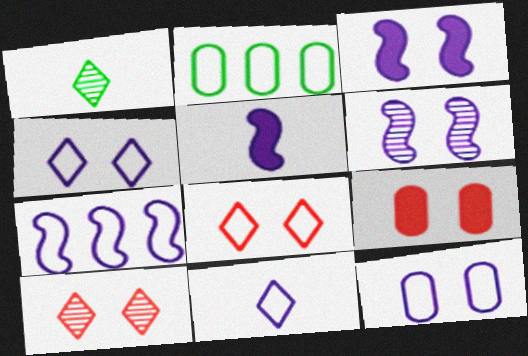[[1, 7, 9], 
[2, 5, 10], 
[5, 6, 7], 
[7, 11, 12]]